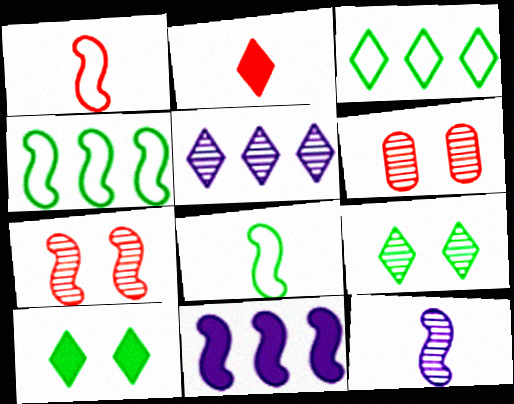[[7, 8, 11]]